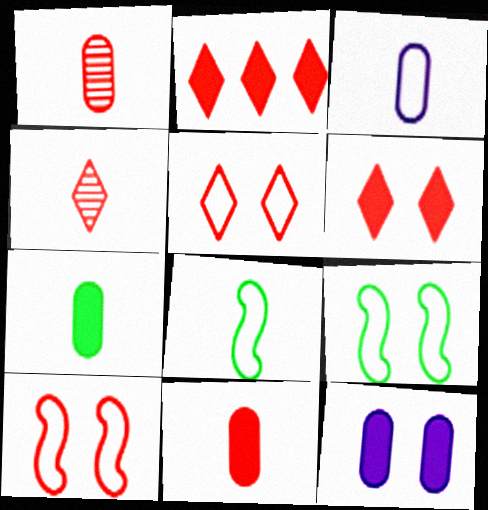[[1, 2, 10], 
[1, 3, 7], 
[2, 4, 5]]